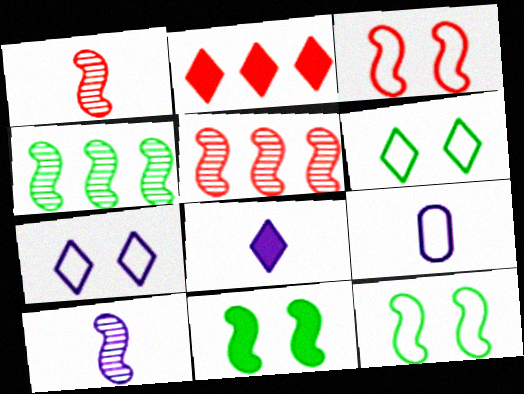[[8, 9, 10]]